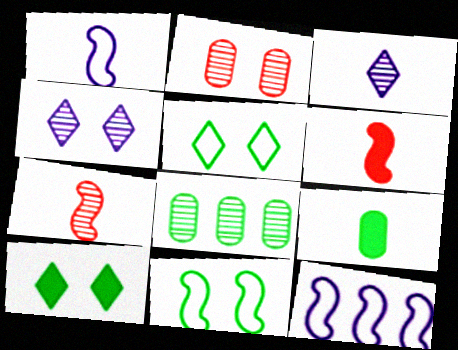[[4, 7, 8]]